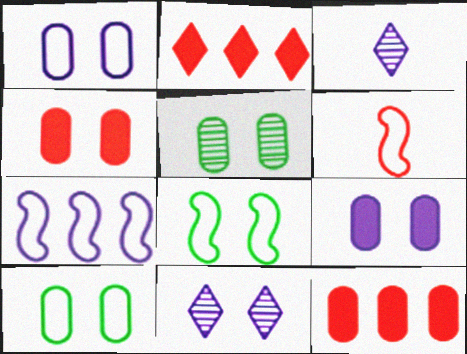[[1, 4, 5], 
[3, 7, 9], 
[3, 8, 12], 
[4, 8, 11], 
[6, 7, 8]]